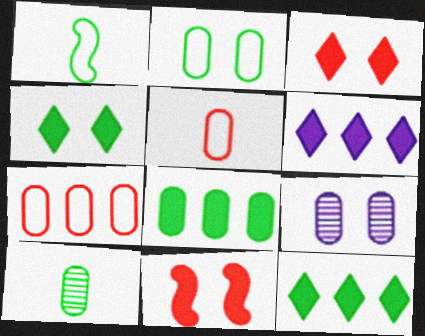[[2, 8, 10], 
[5, 8, 9]]